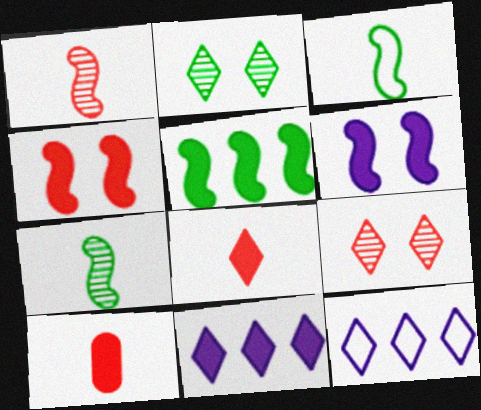[[2, 8, 12]]